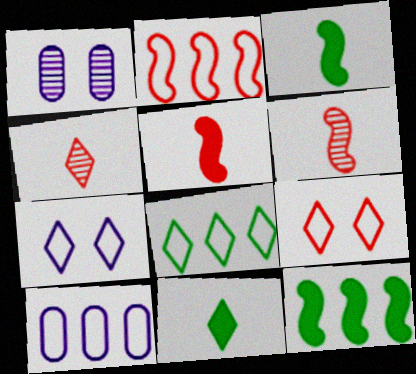[[1, 2, 11], 
[1, 5, 8], 
[2, 8, 10]]